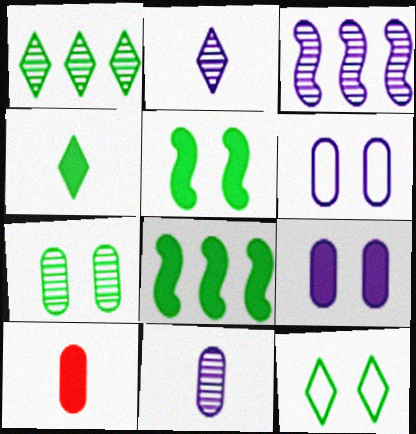[[1, 4, 12], 
[3, 10, 12], 
[5, 7, 12]]